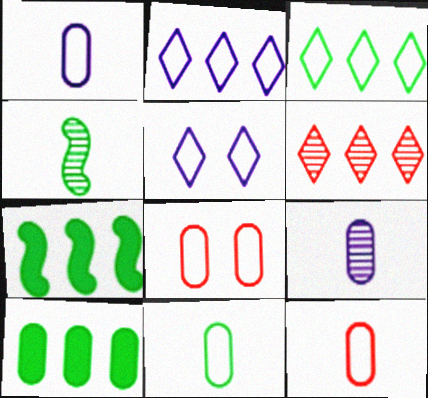[[1, 11, 12], 
[8, 9, 10]]